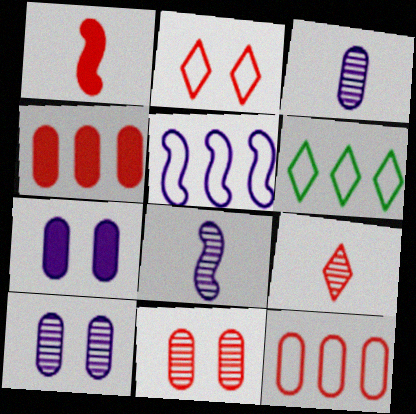[[1, 6, 10], 
[5, 6, 12]]